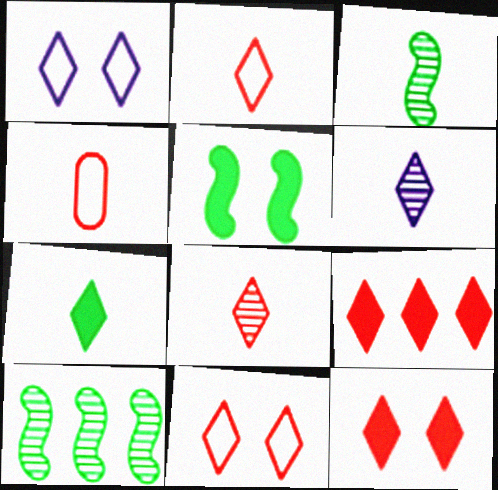[[2, 6, 7], 
[8, 9, 11]]